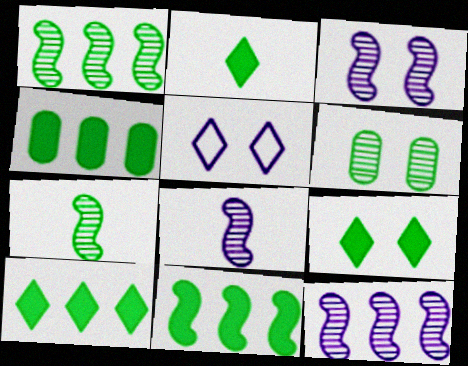[[2, 9, 10], 
[3, 8, 12], 
[4, 10, 11]]